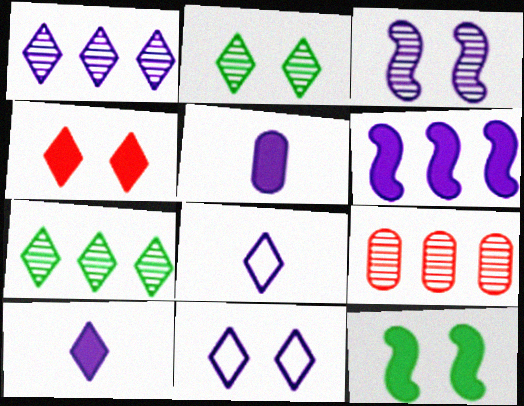[[1, 10, 11], 
[2, 4, 11], 
[4, 7, 8], 
[8, 9, 12]]